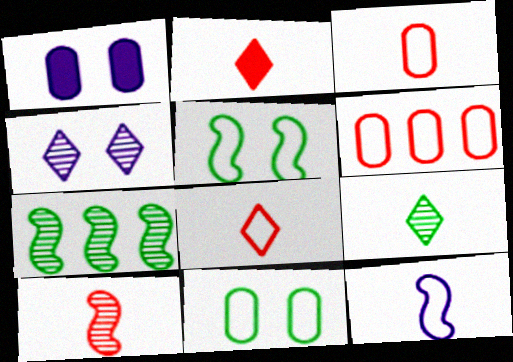[[1, 7, 8], 
[2, 3, 10]]